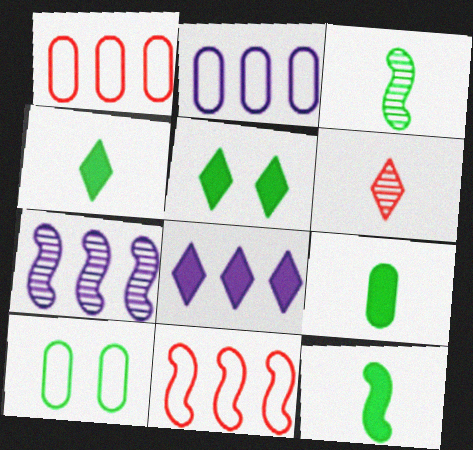[[2, 7, 8], 
[4, 9, 12]]